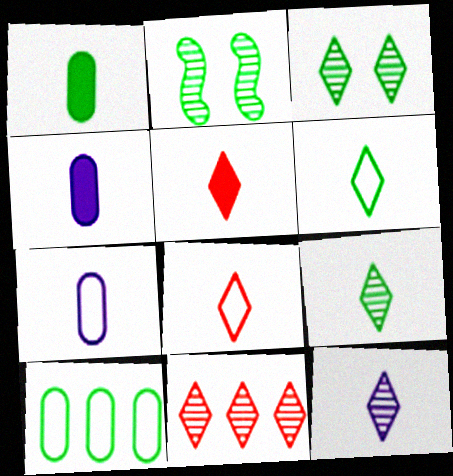[[3, 11, 12], 
[5, 6, 12]]